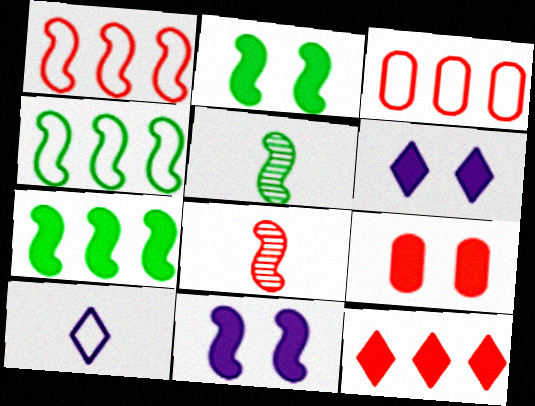[[1, 5, 11], 
[2, 4, 5], 
[2, 6, 9], 
[3, 5, 6], 
[4, 8, 11]]